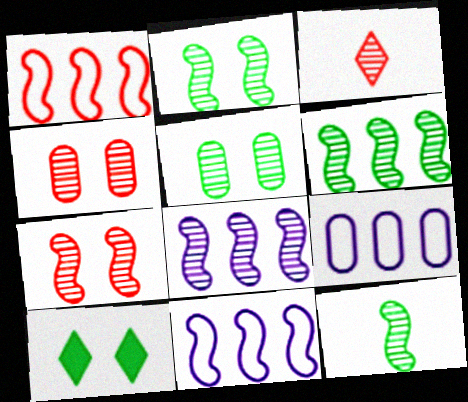[[2, 6, 12], 
[3, 5, 8], 
[7, 8, 12]]